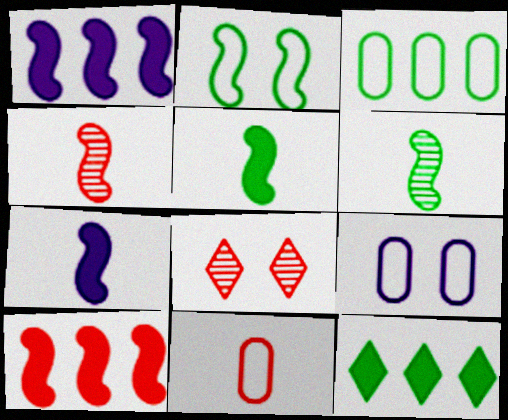[[1, 2, 4], 
[3, 7, 8], 
[3, 9, 11], 
[4, 9, 12], 
[8, 10, 11]]